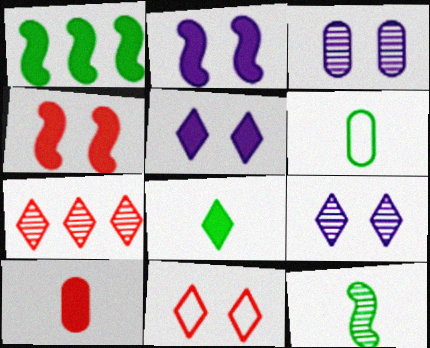[[1, 5, 10], 
[2, 6, 7], 
[3, 7, 12], 
[6, 8, 12]]